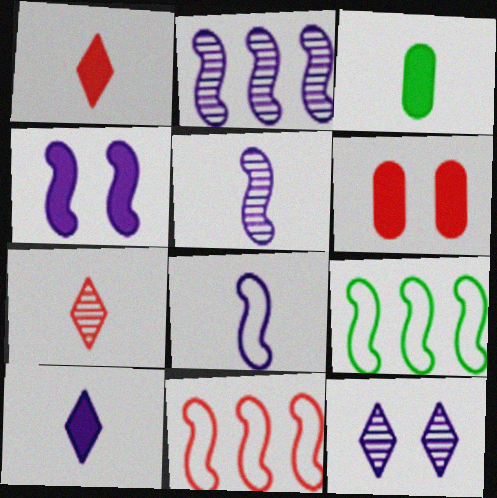[[2, 4, 8], 
[3, 7, 8], 
[3, 11, 12], 
[6, 7, 11]]